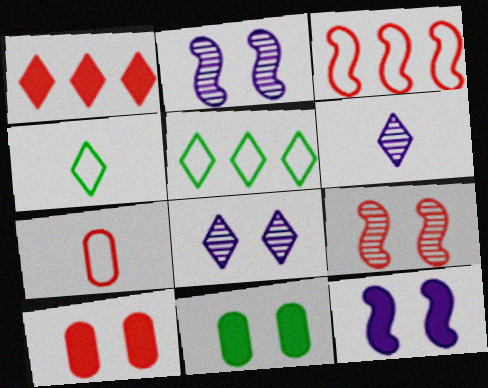[[1, 4, 8], 
[1, 7, 9], 
[3, 6, 11]]